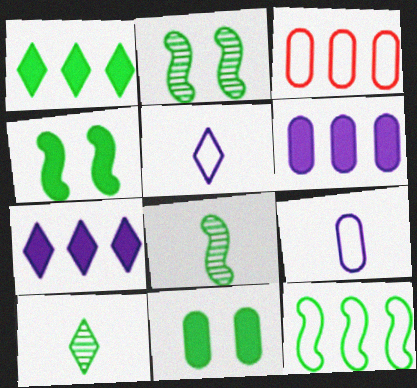[[4, 8, 12], 
[10, 11, 12]]